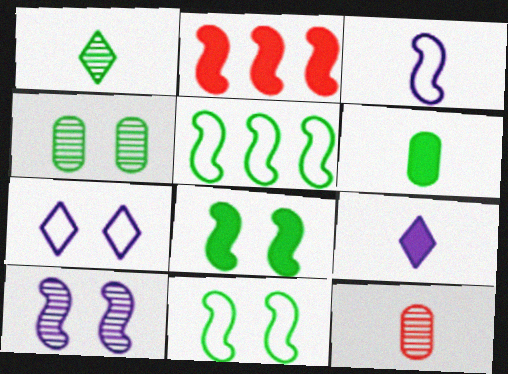[]